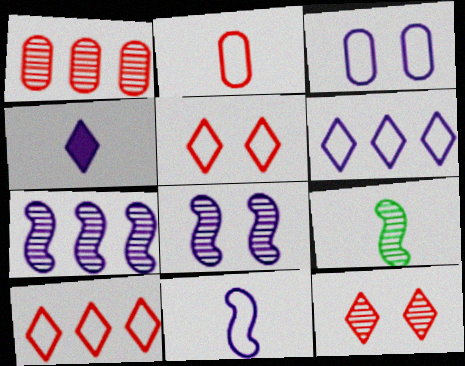[[2, 4, 9], 
[3, 4, 7], 
[3, 6, 11]]